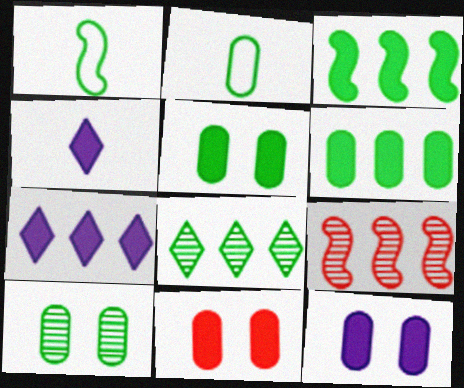[[1, 5, 8], 
[2, 6, 10], 
[3, 4, 11], 
[5, 11, 12]]